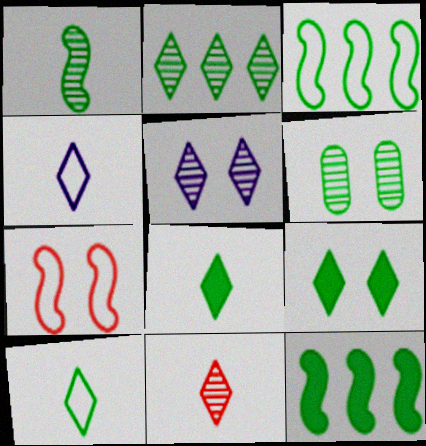[[1, 2, 6], 
[2, 5, 11], 
[2, 9, 10], 
[3, 6, 8], 
[4, 8, 11], 
[6, 10, 12]]